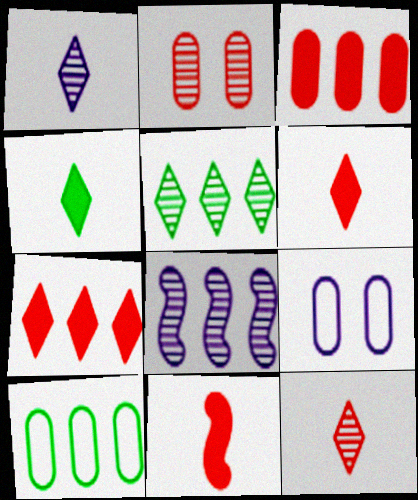[[5, 9, 11], 
[7, 8, 10]]